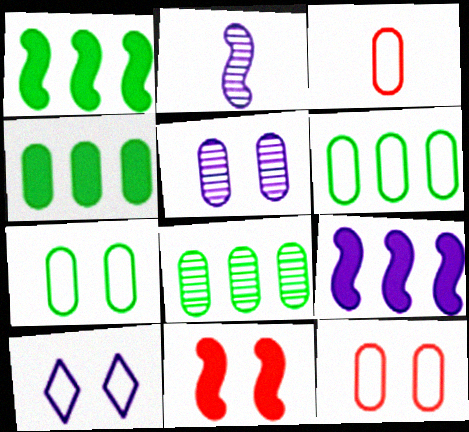[[3, 4, 5], 
[4, 6, 8]]